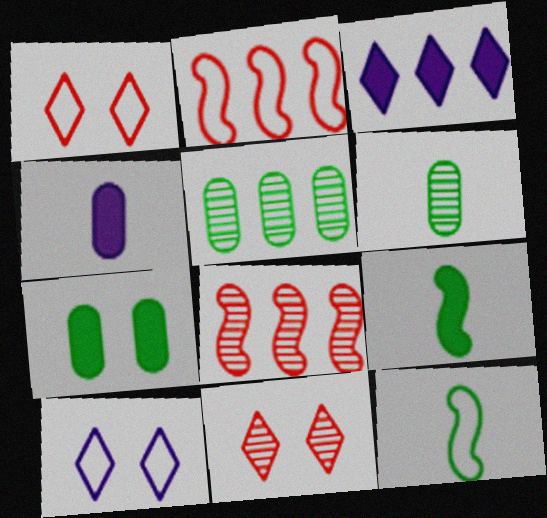[[2, 3, 5]]